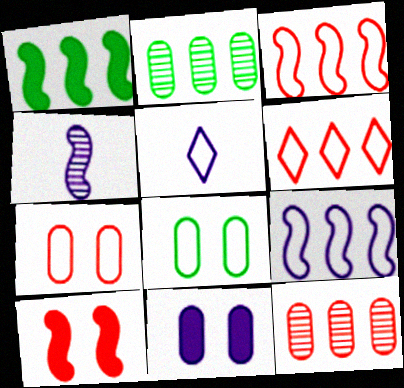[[2, 5, 10], 
[3, 5, 8]]